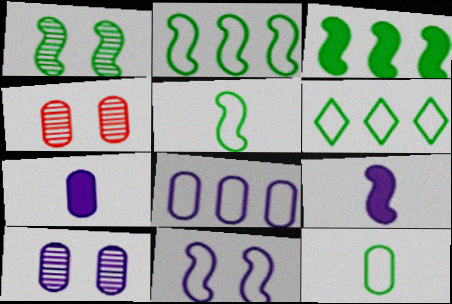[[1, 3, 5], 
[4, 6, 9], 
[7, 8, 10]]